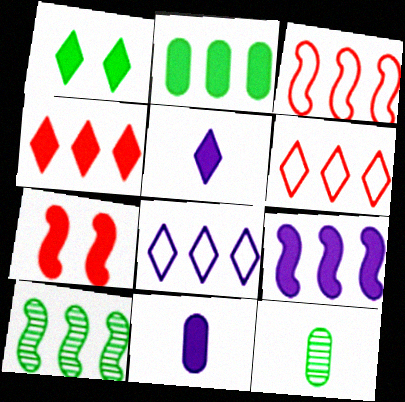[[1, 4, 5], 
[2, 4, 9], 
[2, 5, 7], 
[3, 9, 10], 
[7, 8, 12]]